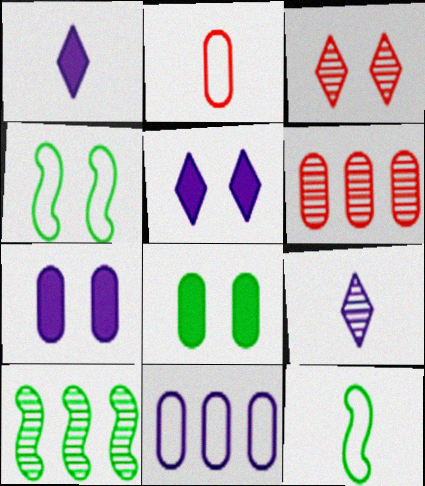[[1, 4, 6], 
[2, 5, 10], 
[3, 4, 7], 
[5, 6, 12]]